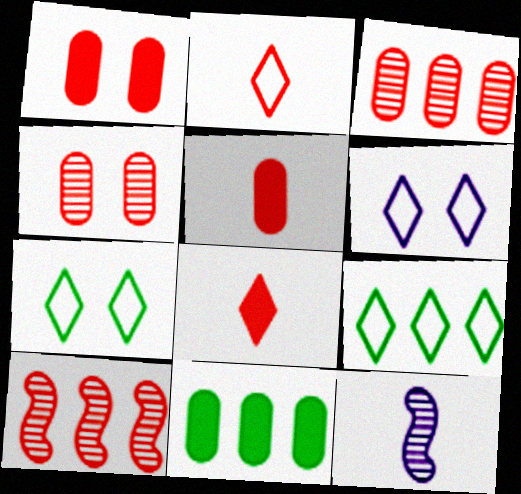[[1, 2, 10], 
[1, 9, 12], 
[2, 6, 9]]